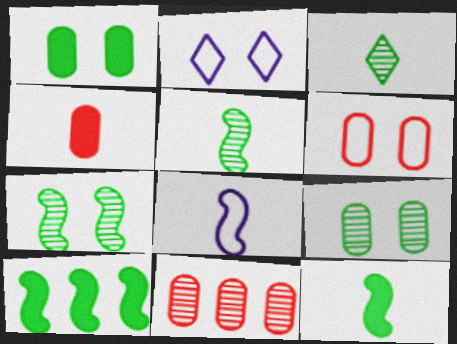[[2, 11, 12], 
[3, 4, 8], 
[4, 6, 11]]